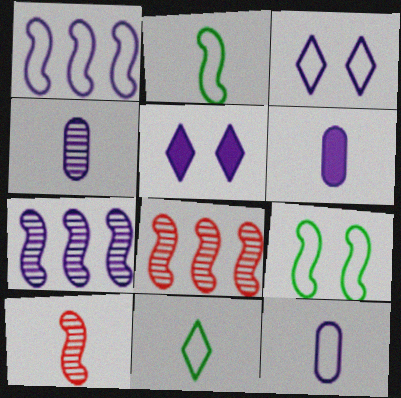[[1, 3, 12], 
[1, 4, 5], 
[3, 6, 7], 
[4, 6, 12], 
[5, 7, 12], 
[6, 10, 11]]